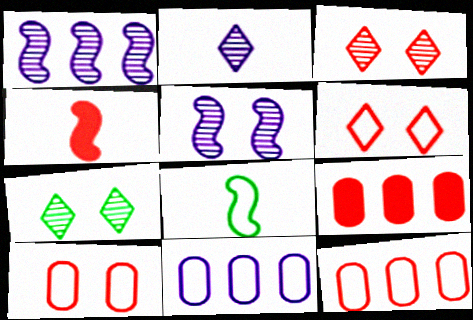[[3, 4, 12], 
[4, 7, 11], 
[6, 8, 11]]